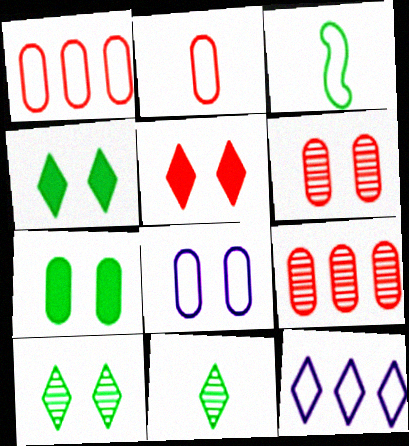[[5, 11, 12], 
[6, 7, 8]]